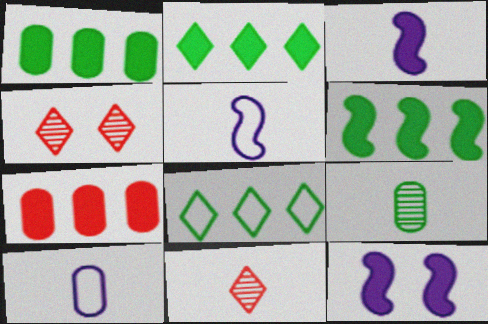[[1, 2, 6], 
[1, 4, 5], 
[4, 6, 10]]